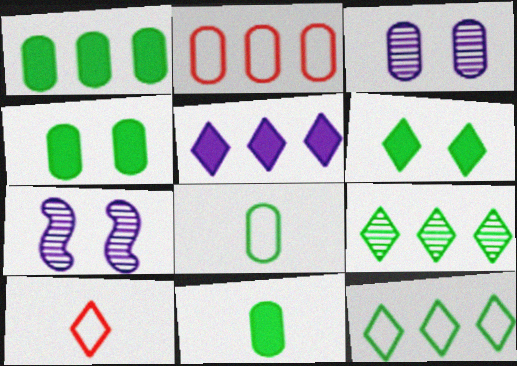[[1, 4, 11], 
[1, 7, 10], 
[2, 3, 11]]